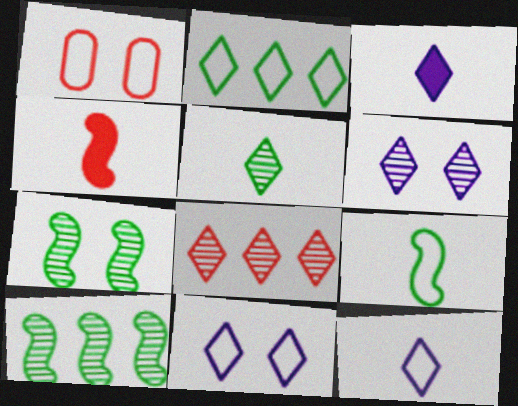[[1, 3, 10], 
[1, 4, 8], 
[5, 6, 8]]